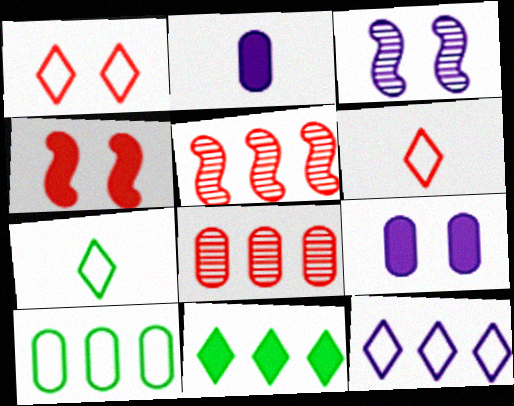[[1, 7, 12], 
[2, 3, 12], 
[2, 4, 11], 
[4, 6, 8], 
[5, 7, 9]]